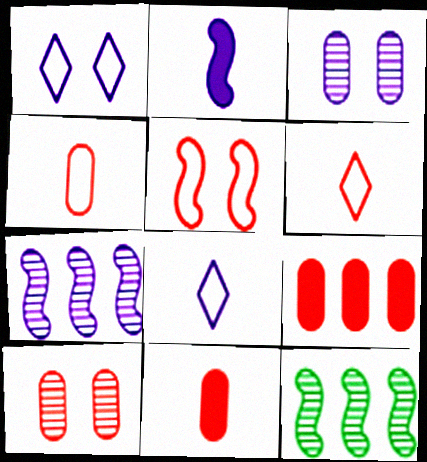[[1, 11, 12], 
[2, 5, 12], 
[4, 9, 10]]